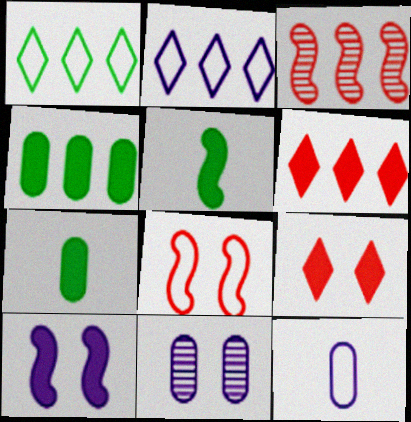[[1, 8, 12], 
[2, 3, 4], 
[6, 7, 10]]